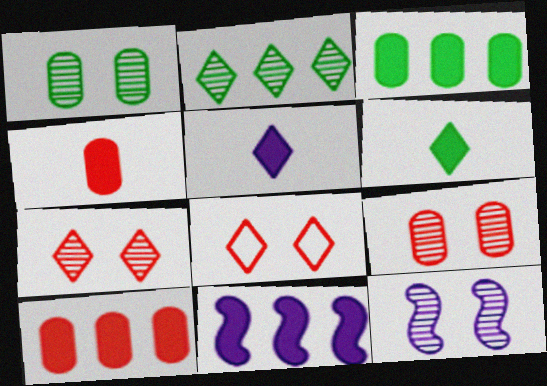[[1, 7, 12], 
[2, 5, 8]]